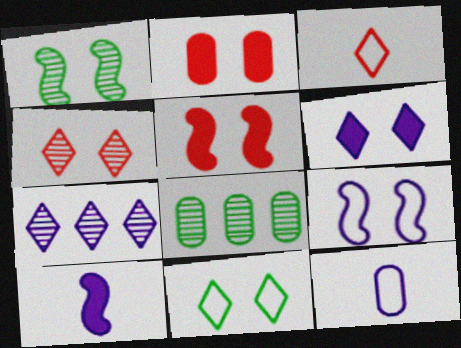[[1, 5, 9], 
[2, 8, 12], 
[4, 6, 11]]